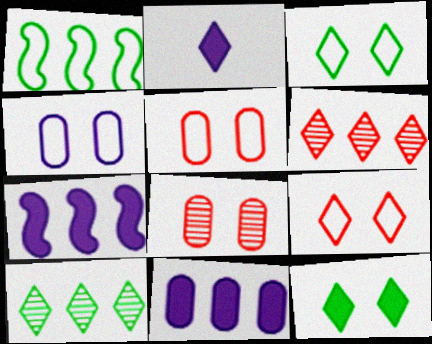[[1, 2, 8], 
[1, 6, 11], 
[2, 3, 6], 
[2, 9, 10]]